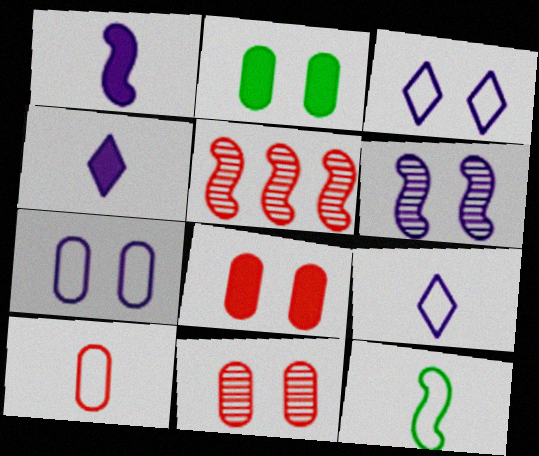[[2, 5, 9], 
[2, 7, 11], 
[9, 10, 12]]